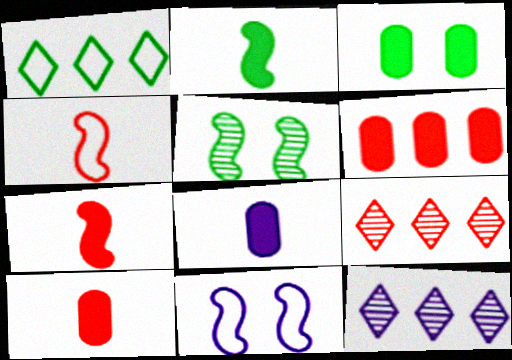[[3, 4, 12], 
[3, 6, 8], 
[8, 11, 12]]